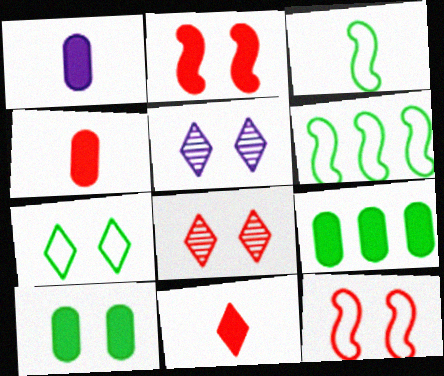[[1, 6, 8], 
[4, 5, 6], 
[5, 10, 12]]